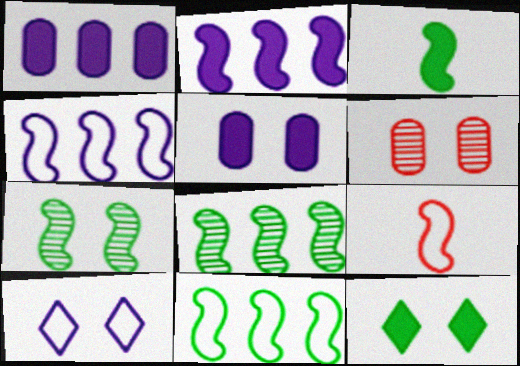[[2, 7, 9], 
[3, 7, 11]]